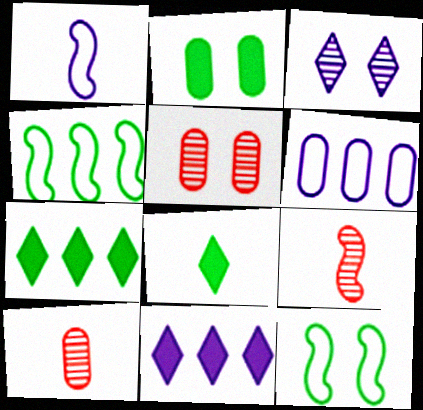[[1, 5, 7], 
[1, 8, 10], 
[2, 6, 10], 
[10, 11, 12]]